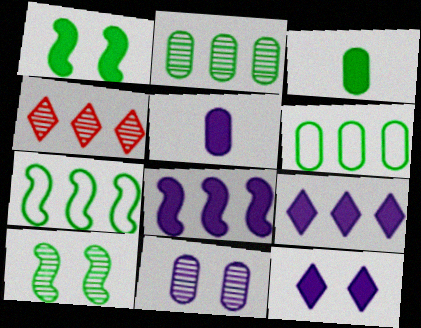[[4, 6, 8], 
[5, 8, 12]]